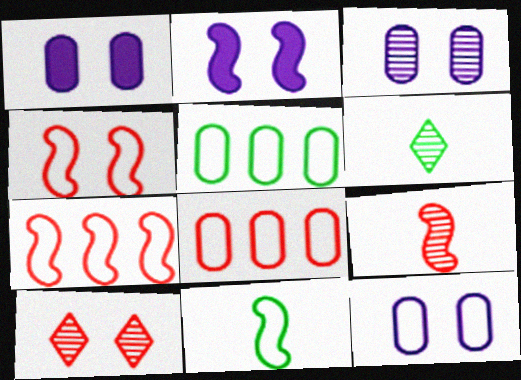[[1, 3, 12], 
[1, 6, 7], 
[2, 6, 8]]